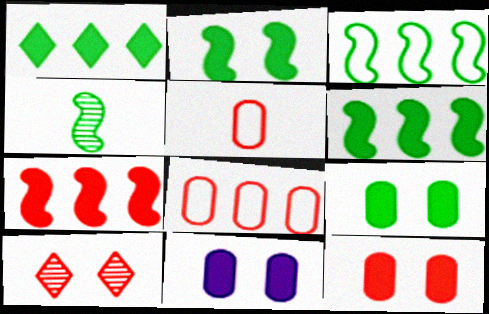[[2, 3, 4], 
[5, 7, 10], 
[9, 11, 12]]